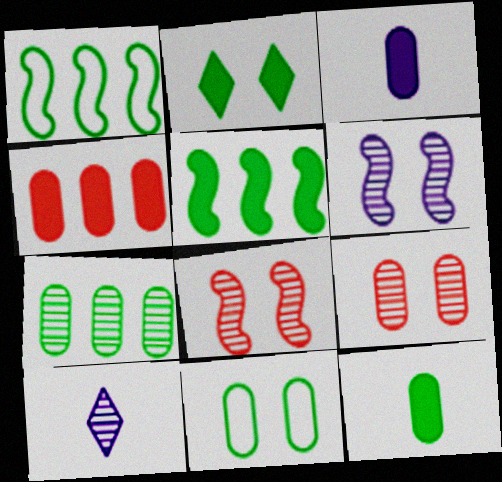[[2, 5, 12], 
[7, 8, 10], 
[7, 11, 12]]